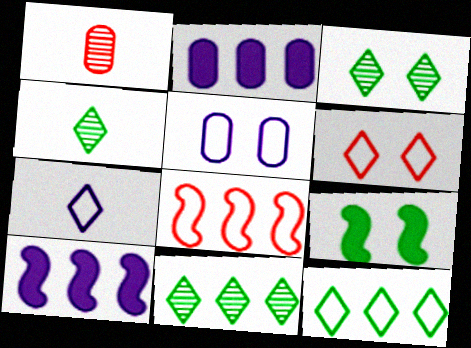[[2, 8, 11], 
[3, 4, 11], 
[6, 7, 12]]